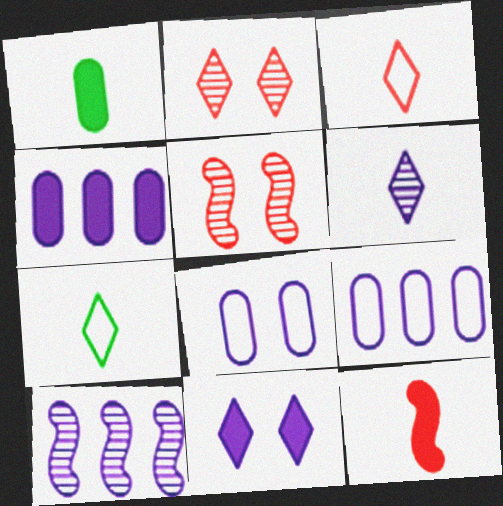[[4, 5, 7]]